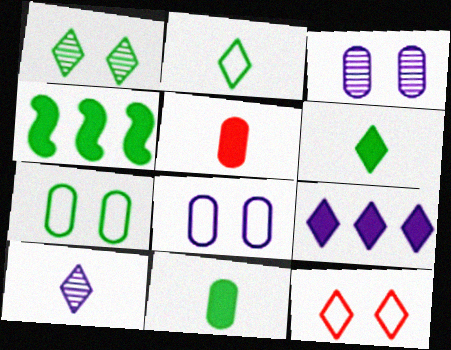[]